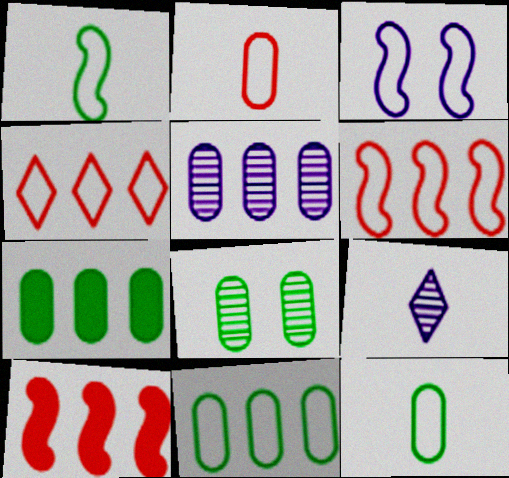[[1, 3, 6], 
[3, 4, 12], 
[7, 8, 12]]